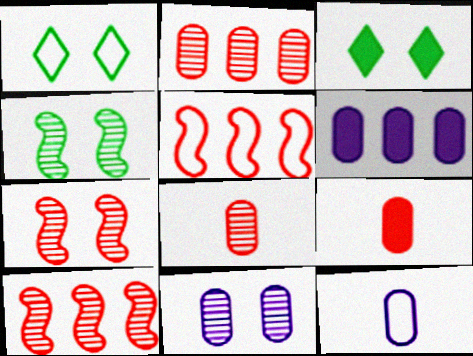[[1, 5, 12], 
[3, 10, 12], 
[6, 11, 12]]